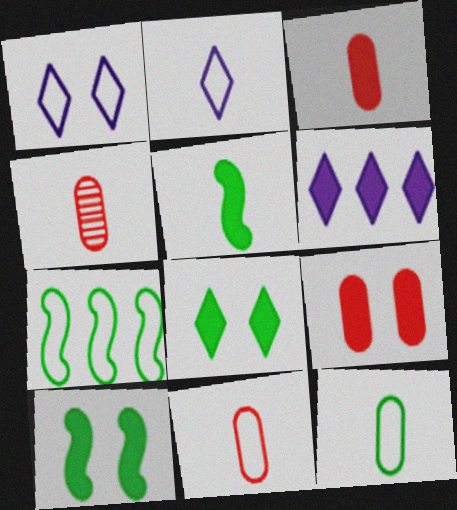[[1, 7, 11], 
[2, 4, 5], 
[3, 4, 11], 
[3, 6, 10], 
[5, 6, 9]]